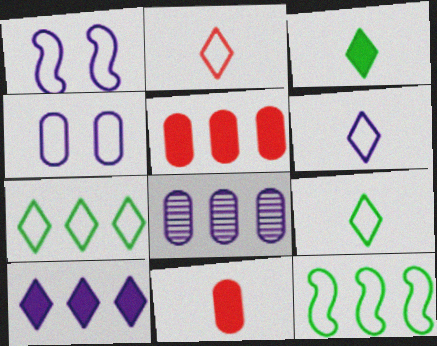[[2, 4, 12], 
[2, 6, 9]]